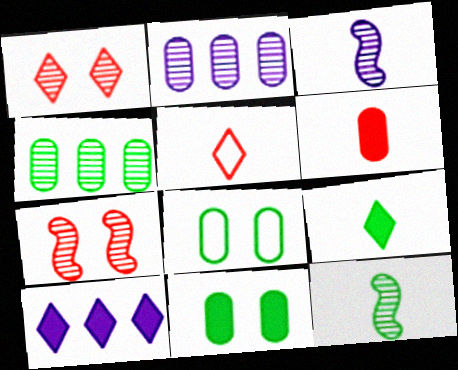[[1, 2, 12], 
[1, 3, 4], 
[2, 6, 8]]